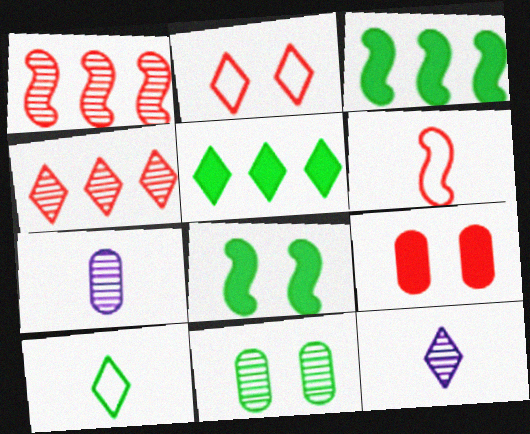[[1, 11, 12], 
[2, 3, 7], 
[2, 5, 12], 
[3, 10, 11], 
[4, 6, 9]]